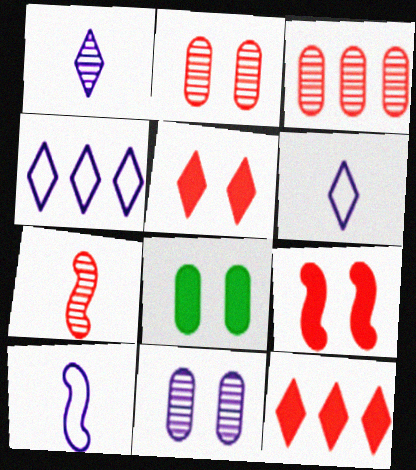[[4, 7, 8]]